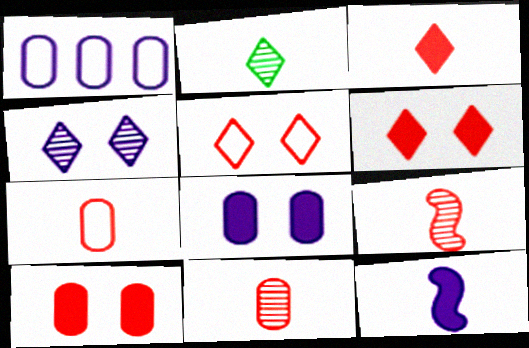[[1, 4, 12], 
[2, 7, 12], 
[3, 7, 9]]